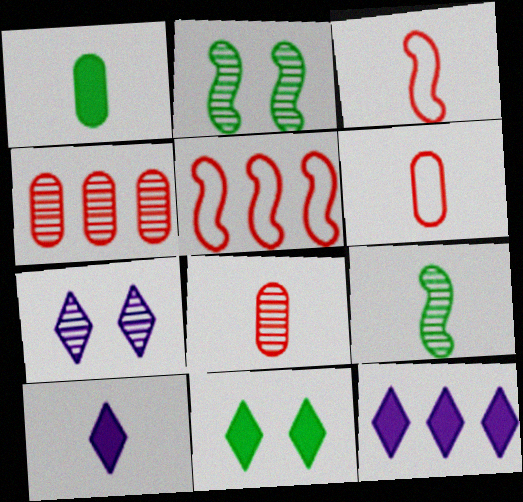[[1, 5, 7], 
[2, 6, 12], 
[4, 7, 9], 
[6, 9, 10]]